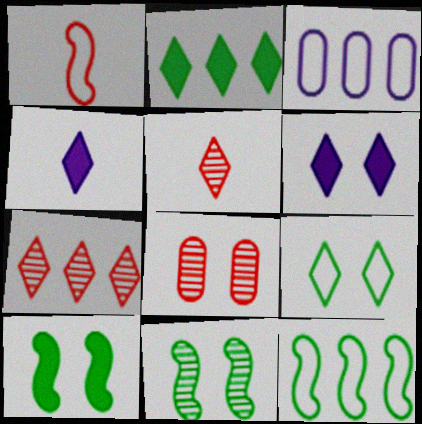[[1, 3, 9], 
[3, 5, 10], 
[4, 7, 9], 
[4, 8, 12]]